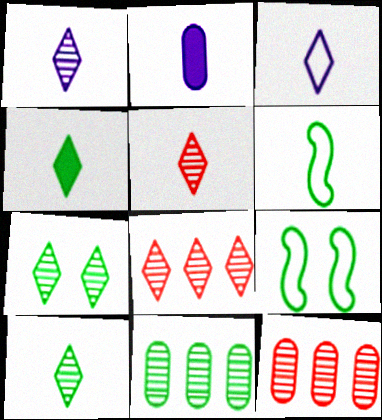[[1, 5, 10], 
[1, 7, 8], 
[2, 5, 6], 
[2, 8, 9], 
[3, 4, 5], 
[4, 9, 11]]